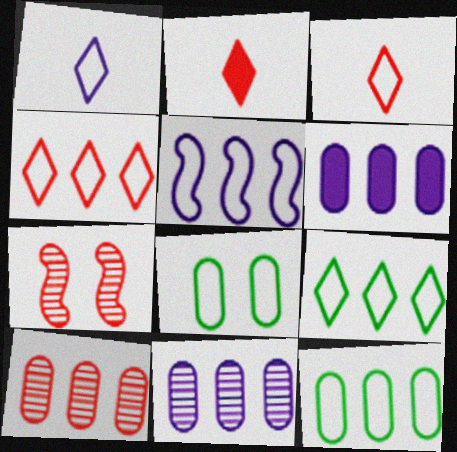[[3, 5, 8], 
[4, 5, 12], 
[6, 10, 12]]